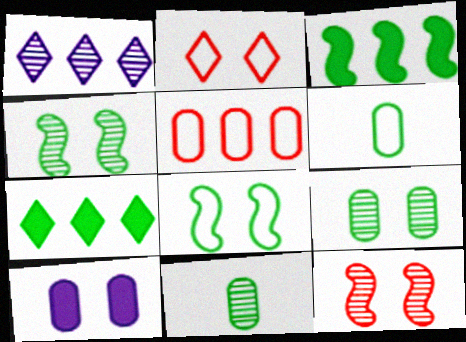[[1, 3, 5], 
[1, 11, 12], 
[2, 4, 10], 
[4, 6, 7], 
[5, 10, 11], 
[7, 8, 11]]